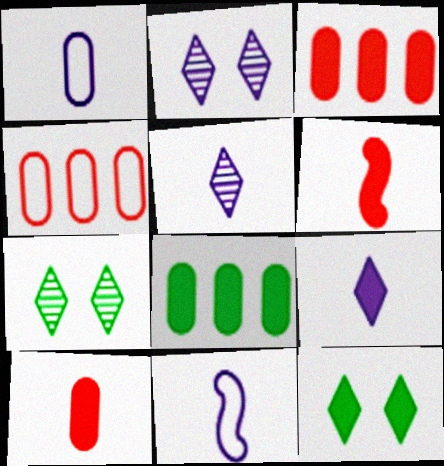[[3, 7, 11]]